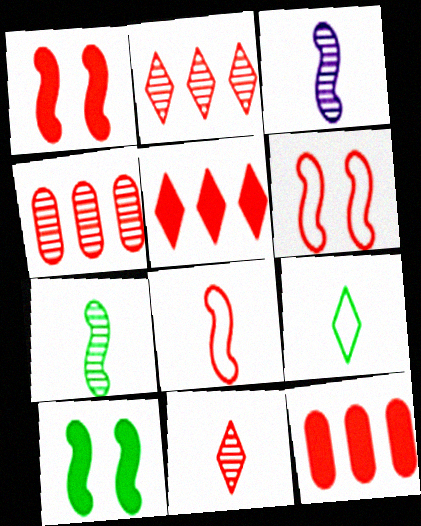[[6, 11, 12]]